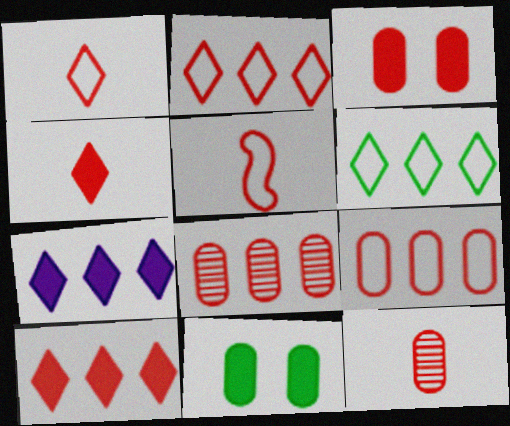[[3, 9, 12], 
[4, 5, 12]]